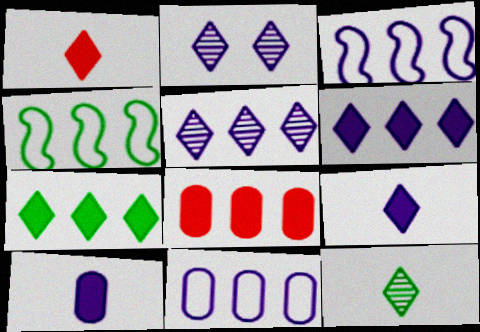[[2, 3, 10], 
[4, 5, 8]]